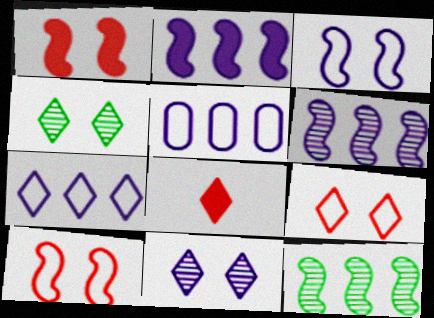[[4, 7, 8]]